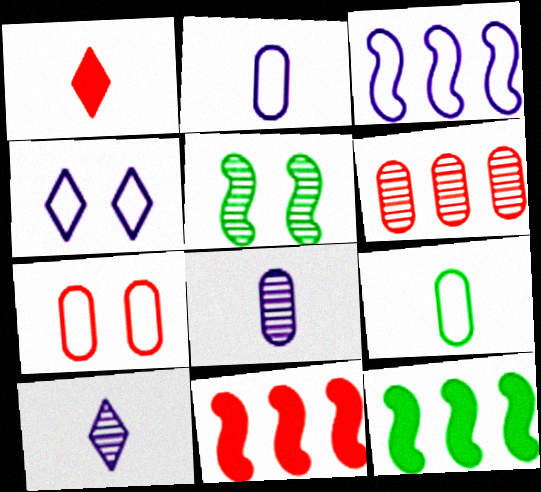[[2, 3, 4], 
[5, 6, 10], 
[7, 10, 12]]